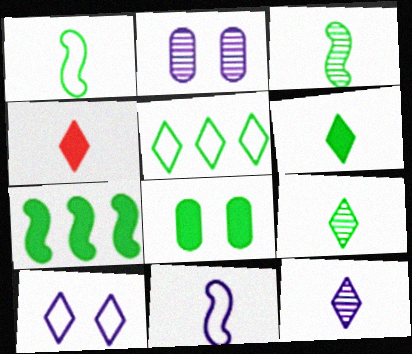[[3, 5, 8], 
[6, 7, 8]]